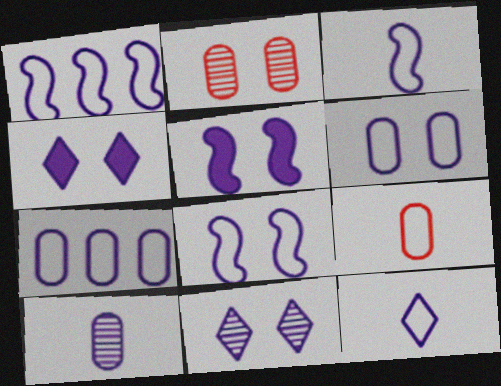[[1, 3, 8], 
[1, 4, 10], 
[1, 6, 12], 
[5, 6, 11], 
[7, 8, 12]]